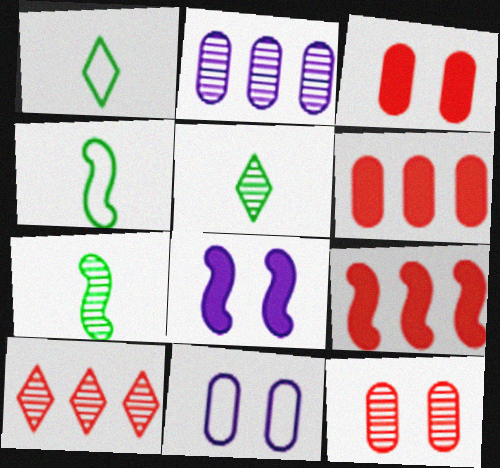[[5, 9, 11]]